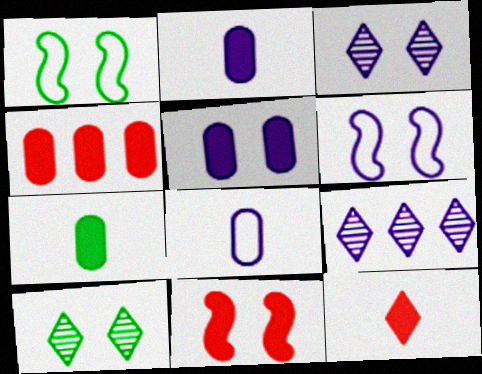[[2, 6, 9], 
[3, 5, 6], 
[4, 5, 7], 
[4, 11, 12]]